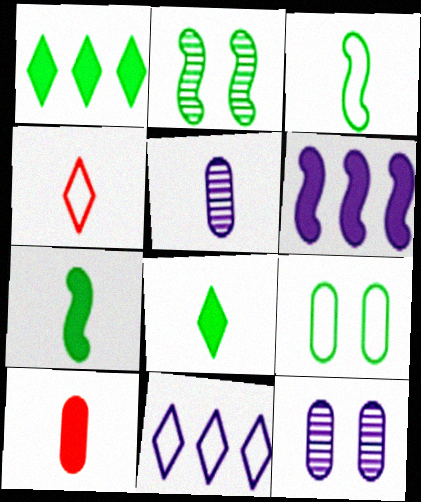[[2, 10, 11], 
[4, 5, 7]]